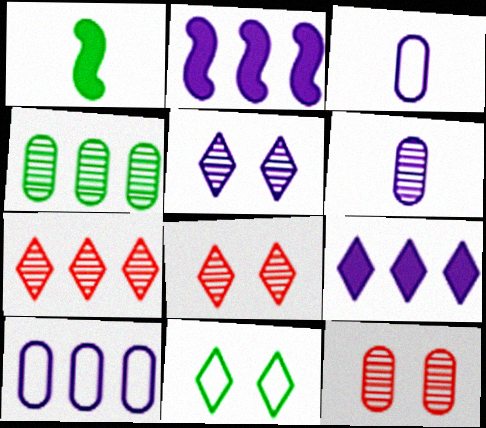[[1, 4, 11], 
[1, 8, 10], 
[2, 3, 5], 
[4, 6, 12]]